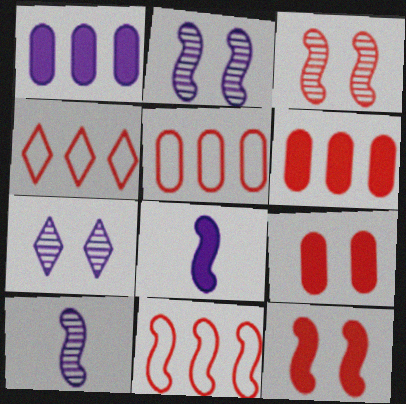[[4, 5, 11]]